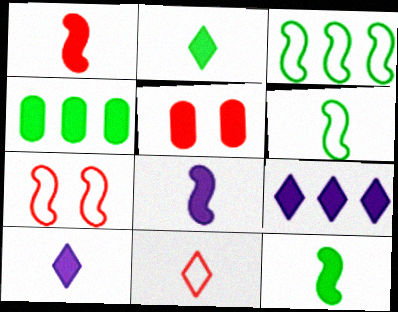[[1, 8, 12], 
[5, 9, 12]]